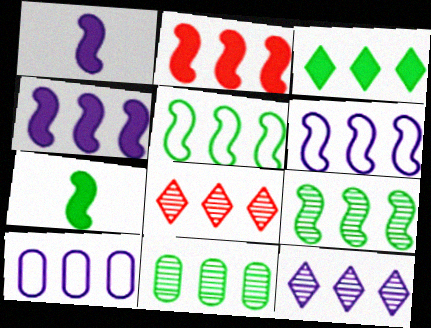[[2, 6, 9], 
[3, 5, 11], 
[4, 10, 12]]